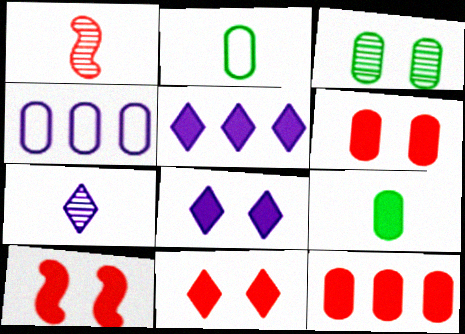[[5, 9, 10], 
[6, 10, 11]]